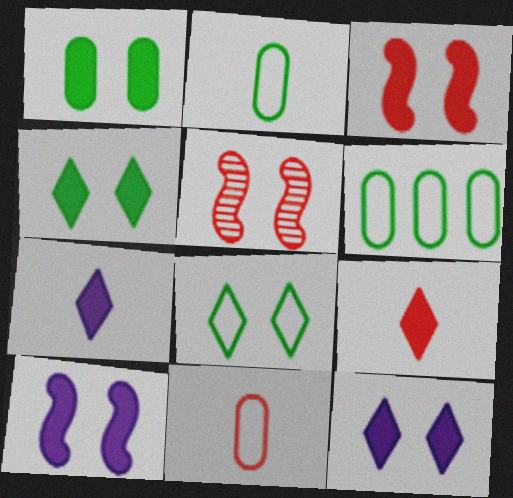[[1, 3, 12], 
[5, 6, 7]]